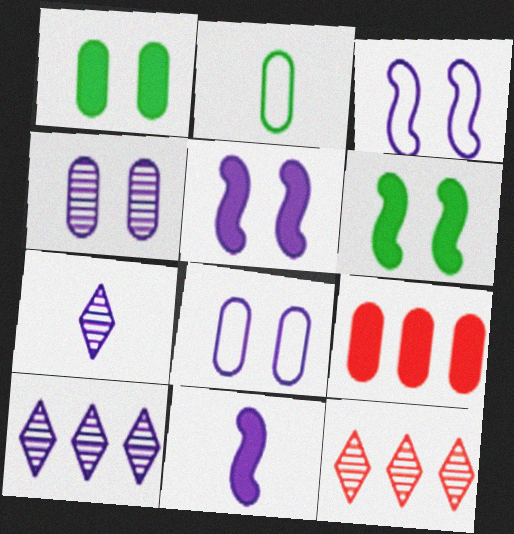[[2, 4, 9], 
[2, 5, 12], 
[8, 10, 11]]